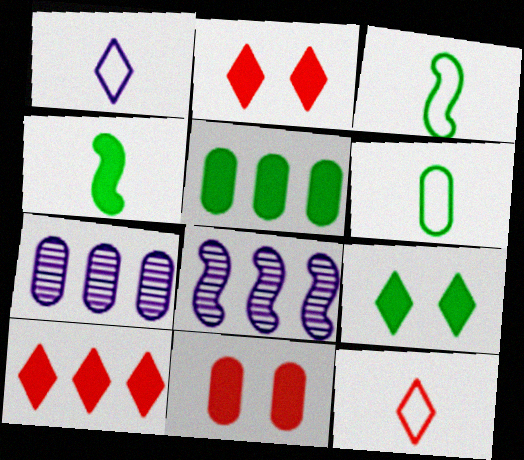[[2, 3, 7], 
[2, 6, 8], 
[4, 5, 9], 
[6, 7, 11]]